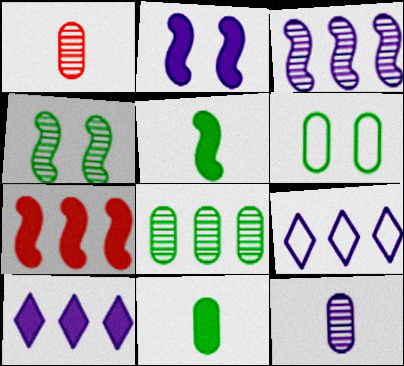[[2, 5, 7], 
[2, 9, 12], 
[6, 8, 11], 
[7, 8, 9]]